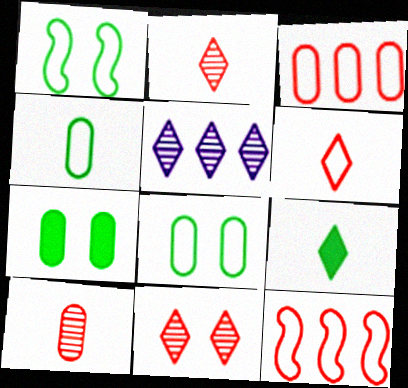[]